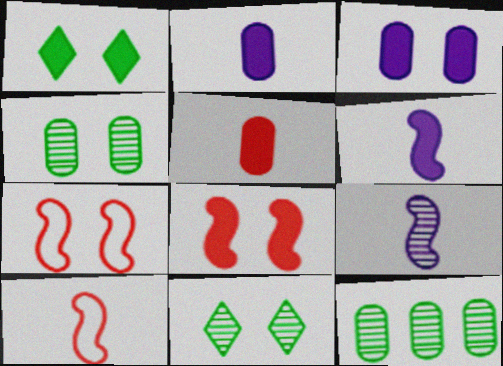[[1, 3, 8], 
[3, 7, 11]]